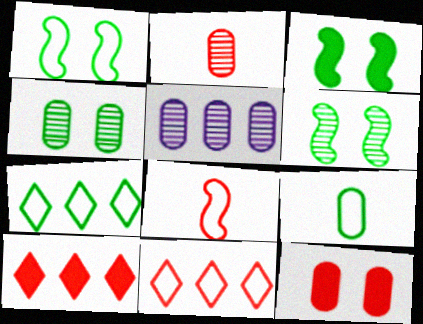[[1, 3, 6], 
[1, 7, 9], 
[2, 4, 5], 
[5, 9, 12]]